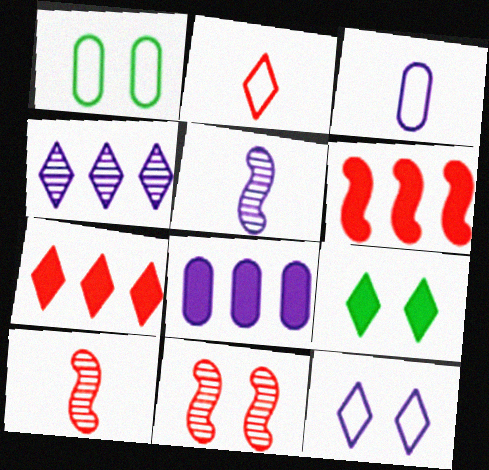[[1, 5, 7], 
[2, 4, 9], 
[5, 8, 12]]